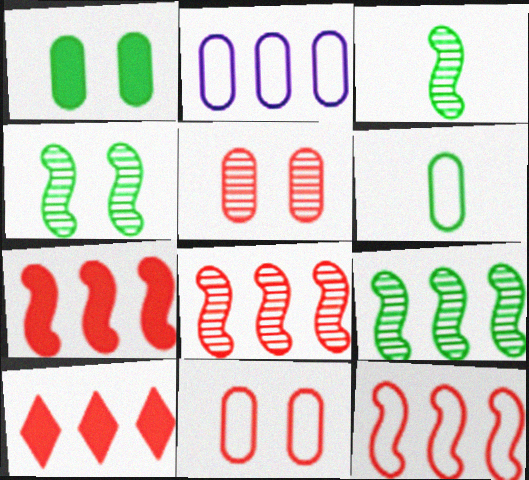[[2, 6, 11], 
[2, 9, 10], 
[3, 4, 9], 
[7, 8, 12]]